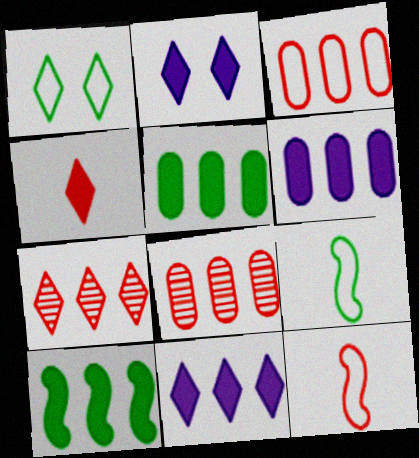[[2, 8, 9]]